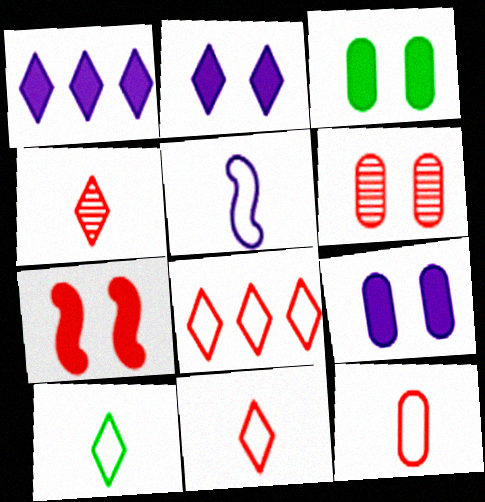[[2, 3, 7], 
[5, 10, 12]]